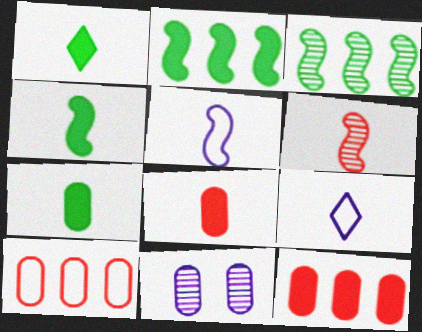[[1, 4, 7], 
[4, 5, 6], 
[6, 7, 9], 
[7, 10, 11]]